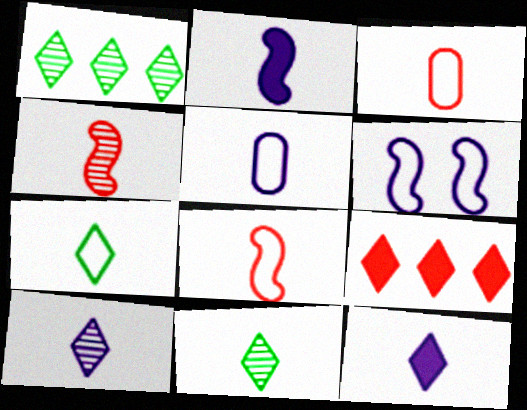[[2, 3, 11], 
[2, 5, 10], 
[5, 7, 8]]